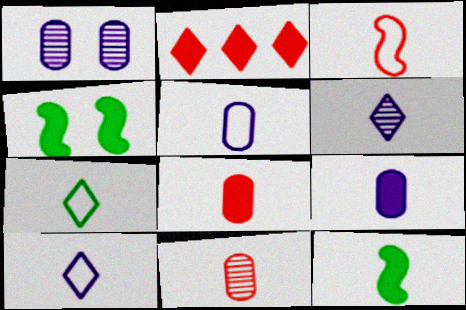[[2, 4, 9], 
[3, 5, 7], 
[10, 11, 12]]